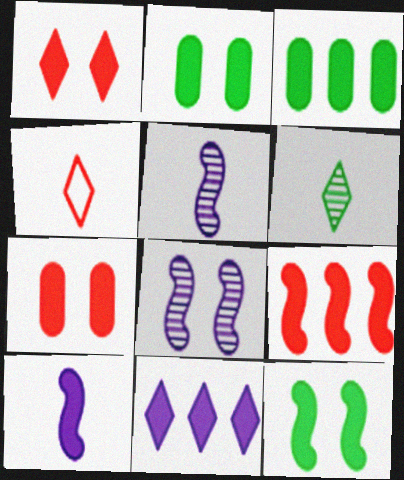[[1, 3, 10], 
[3, 4, 8], 
[3, 9, 11], 
[9, 10, 12]]